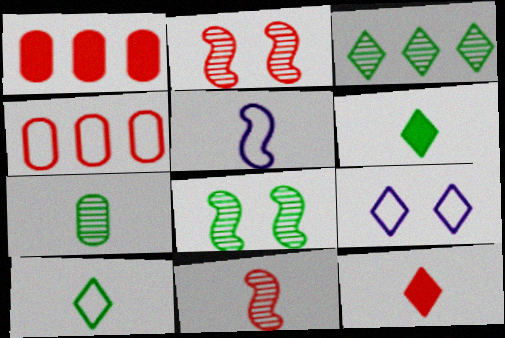[[2, 4, 12], 
[3, 7, 8], 
[3, 9, 12], 
[5, 7, 12]]